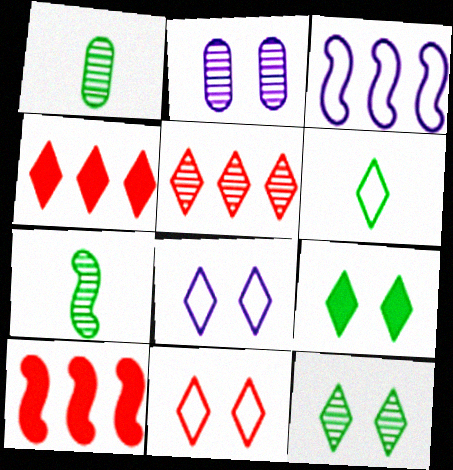[[1, 8, 10], 
[2, 5, 7], 
[2, 6, 10]]